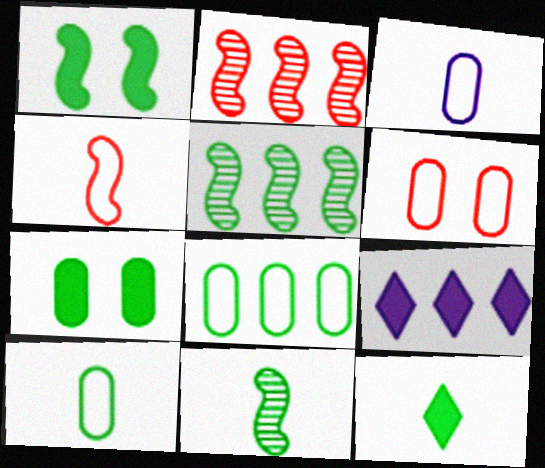[[2, 8, 9], 
[3, 6, 8], 
[6, 9, 11], 
[10, 11, 12]]